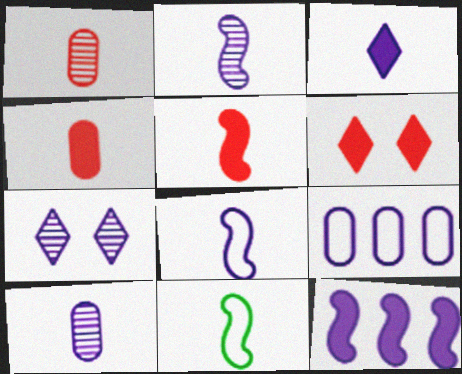[[1, 3, 11], 
[2, 5, 11], 
[3, 8, 10]]